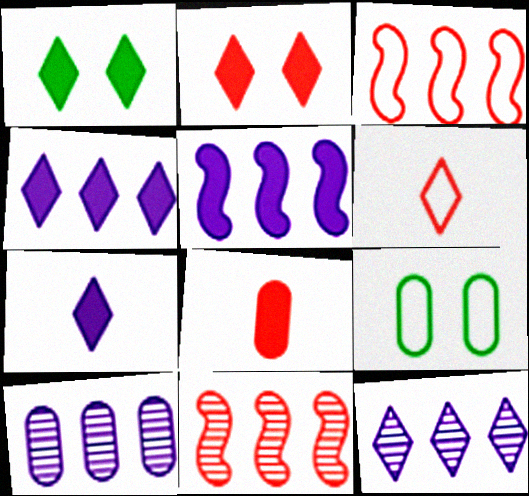[[1, 5, 8], 
[1, 6, 12], 
[7, 9, 11], 
[8, 9, 10]]